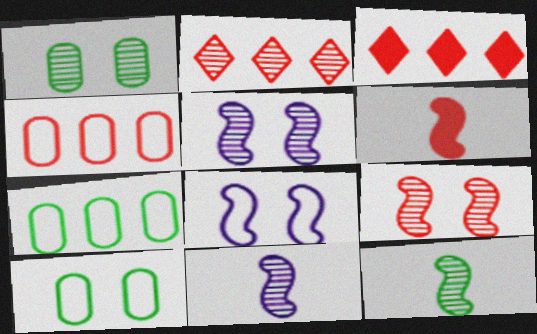[[1, 2, 11], 
[3, 10, 11]]